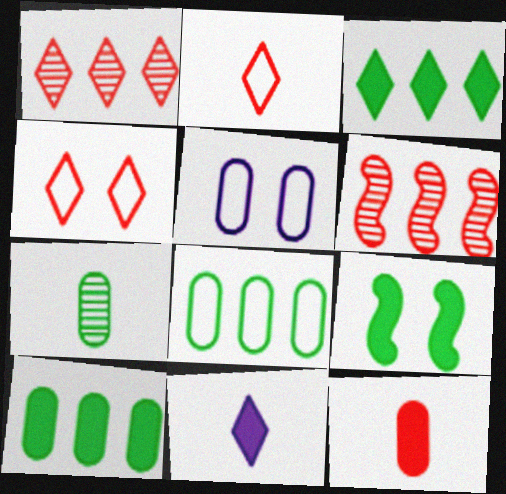[[4, 6, 12]]